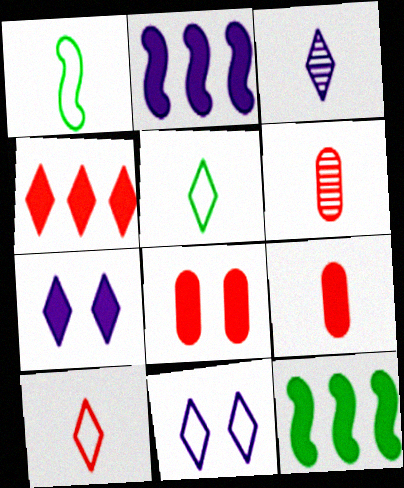[[1, 3, 9], 
[6, 11, 12], 
[7, 9, 12]]